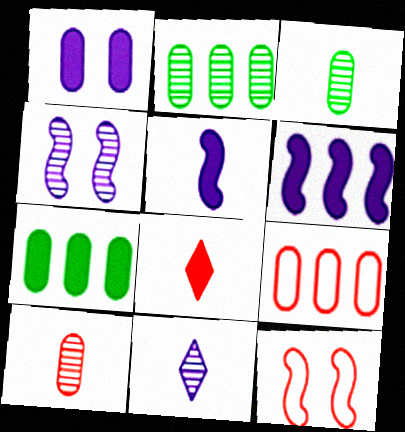[[1, 3, 9], 
[7, 11, 12]]